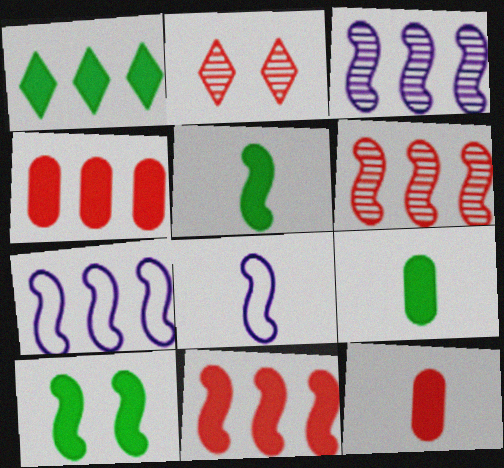[[1, 9, 10], 
[2, 7, 9], 
[6, 8, 10]]